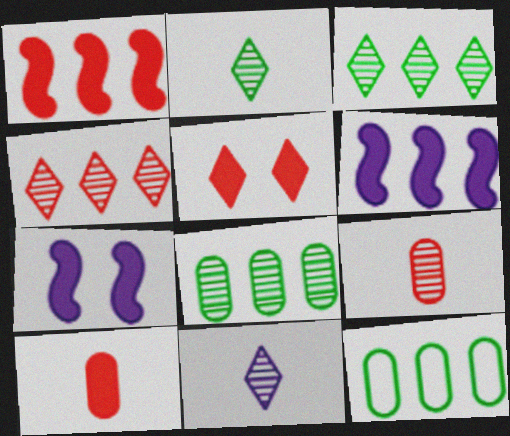[[1, 5, 10], 
[4, 6, 12]]